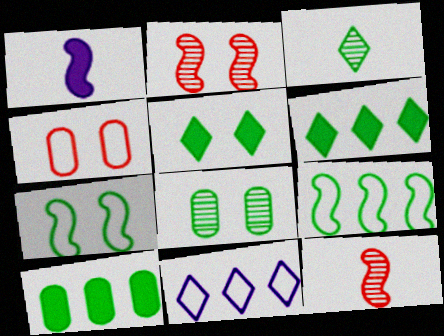[[1, 2, 9], 
[3, 7, 10], 
[5, 7, 8]]